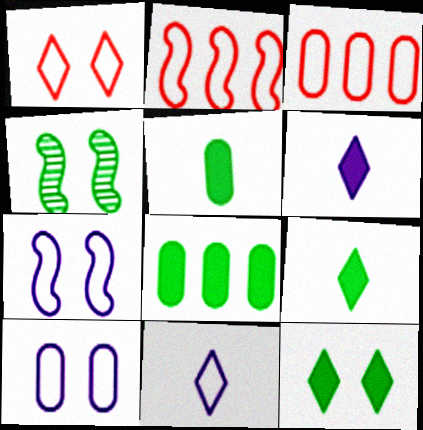[[3, 4, 6]]